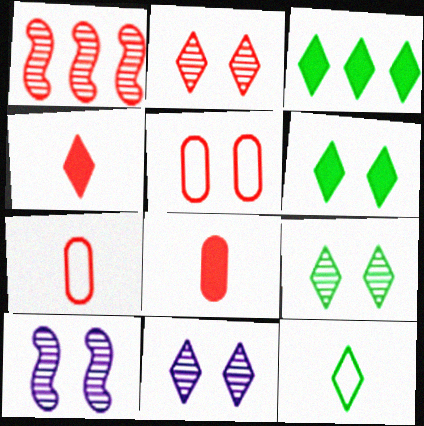[[1, 4, 5], 
[2, 9, 11], 
[3, 7, 10], 
[3, 9, 12], 
[5, 6, 10]]